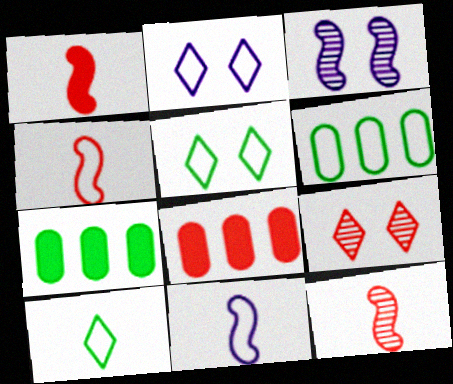[[1, 4, 12], 
[2, 4, 6], 
[2, 7, 12], 
[3, 8, 10], 
[4, 8, 9], 
[7, 9, 11]]